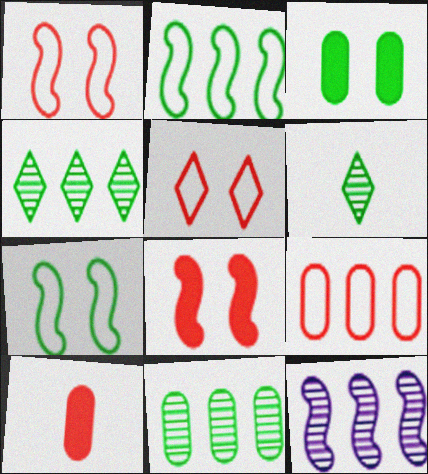[[2, 3, 6]]